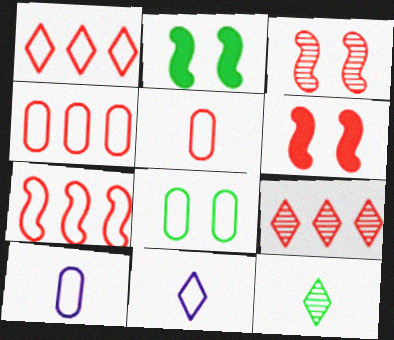[[1, 4, 7], 
[2, 9, 10], 
[4, 8, 10], 
[5, 6, 9], 
[7, 8, 11]]